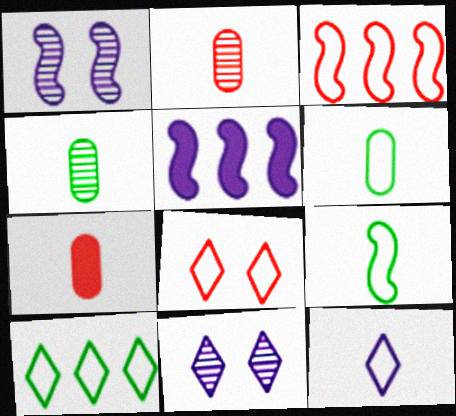[[1, 7, 10], 
[4, 5, 8], 
[8, 10, 12]]